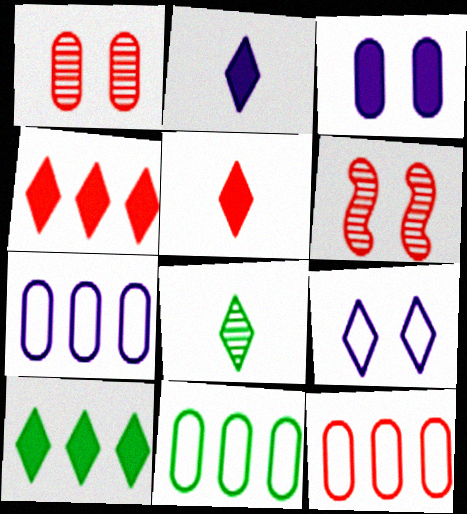[[2, 6, 11], 
[4, 8, 9], 
[5, 6, 12], 
[7, 11, 12]]